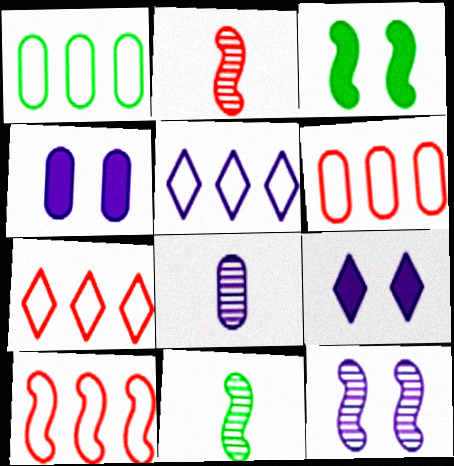[[1, 2, 9], 
[1, 5, 10], 
[3, 7, 8], 
[4, 7, 11], 
[6, 7, 10], 
[6, 9, 11]]